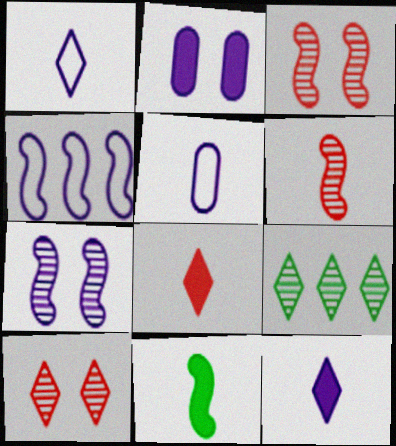[[3, 4, 11]]